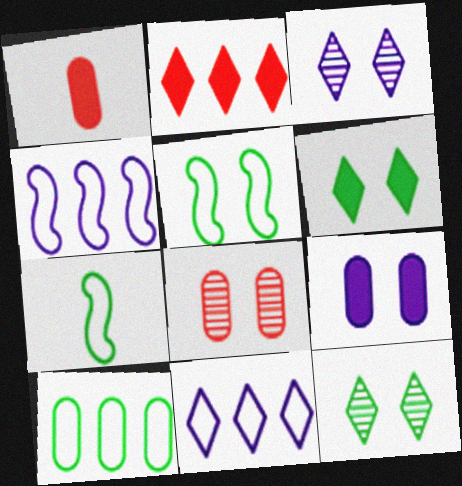[[1, 4, 12]]